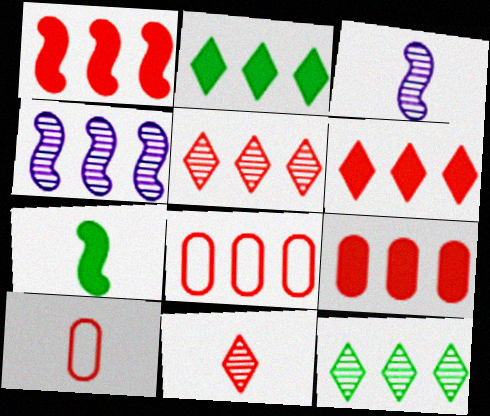[[1, 5, 8], 
[1, 6, 9], 
[2, 4, 8]]